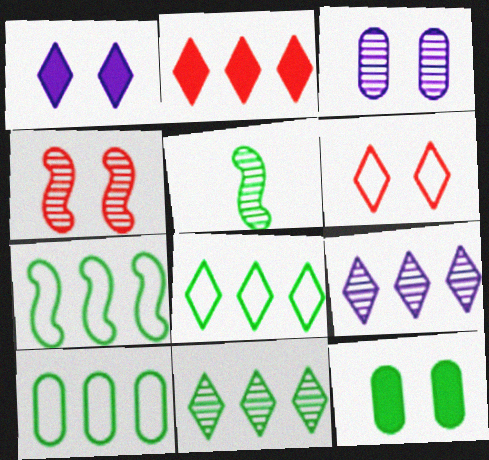[[2, 8, 9], 
[5, 8, 12], 
[7, 8, 10]]